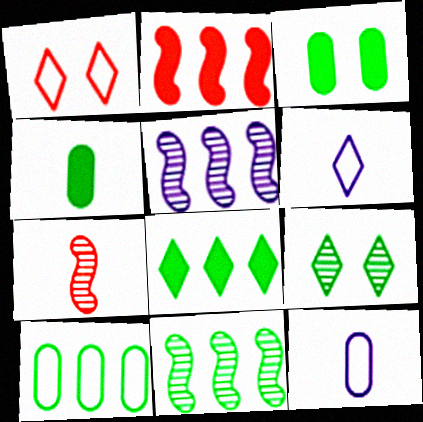[[1, 4, 5], 
[2, 9, 12], 
[4, 6, 7], 
[8, 10, 11]]